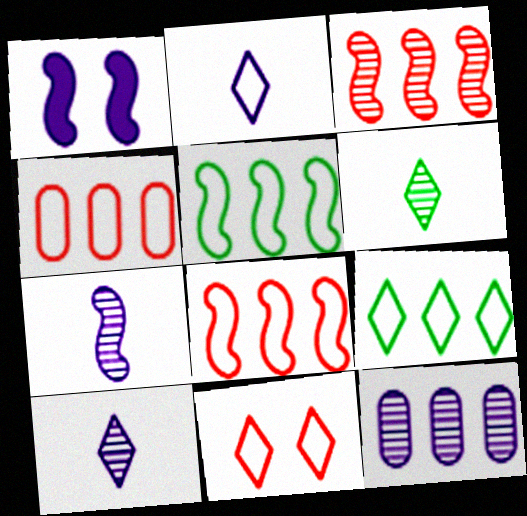[[1, 2, 12], 
[1, 4, 6], 
[2, 9, 11]]